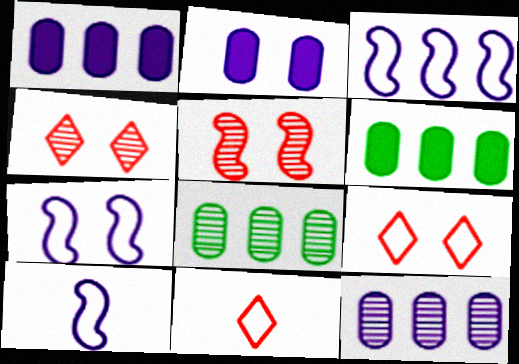[[3, 7, 10], 
[4, 6, 10]]